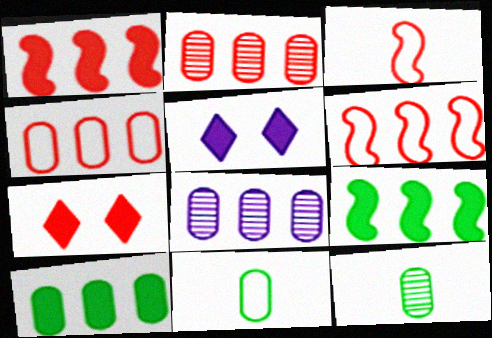[[2, 3, 7], 
[4, 8, 10], 
[5, 6, 12]]